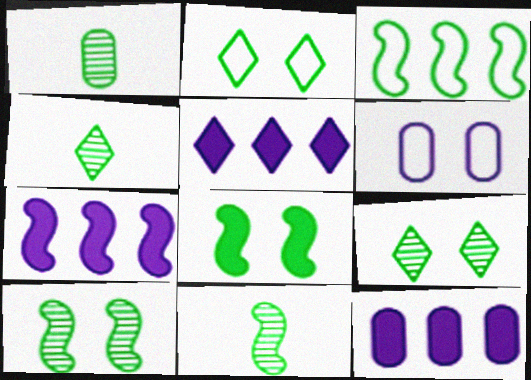[[1, 4, 11], 
[3, 8, 11], 
[5, 7, 12]]